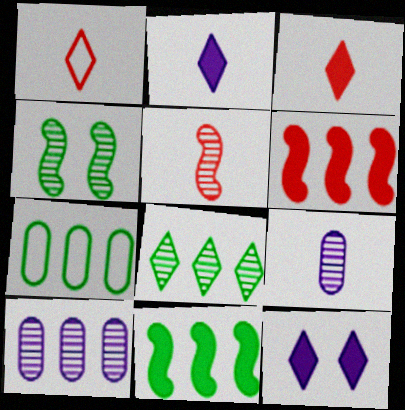[[1, 8, 12], 
[5, 7, 12], 
[7, 8, 11]]